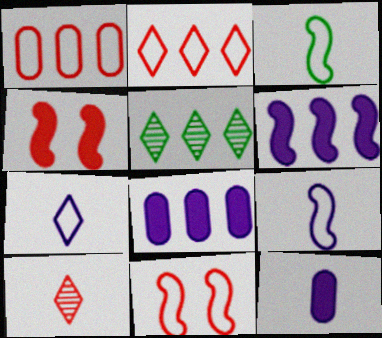[[1, 4, 10], 
[1, 5, 6], 
[3, 10, 12], 
[5, 11, 12]]